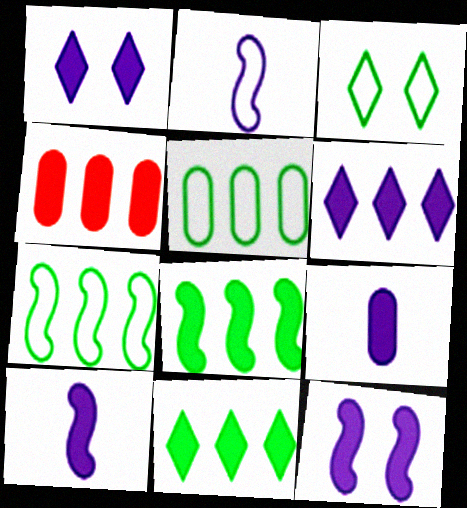[[4, 6, 8], 
[6, 9, 12]]